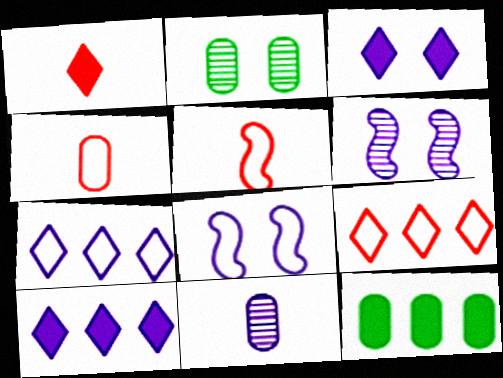[[2, 5, 10], 
[8, 10, 11]]